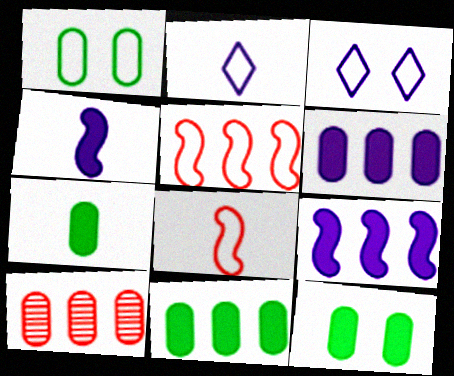[[1, 2, 5], 
[7, 11, 12]]